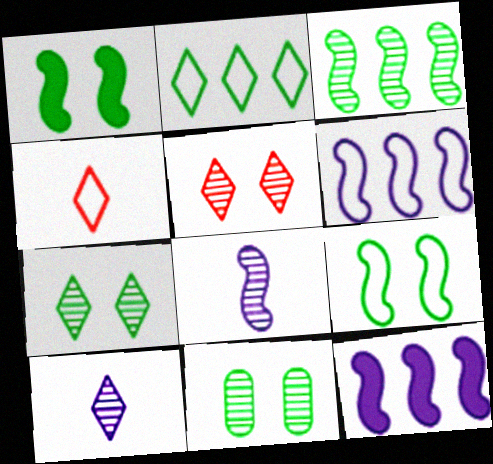[[4, 11, 12]]